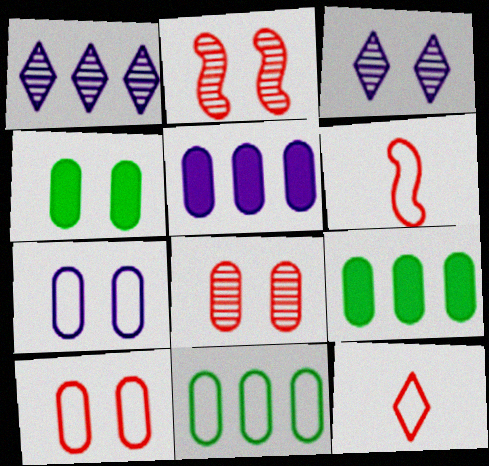[[1, 4, 6], 
[3, 6, 9], 
[4, 7, 8]]